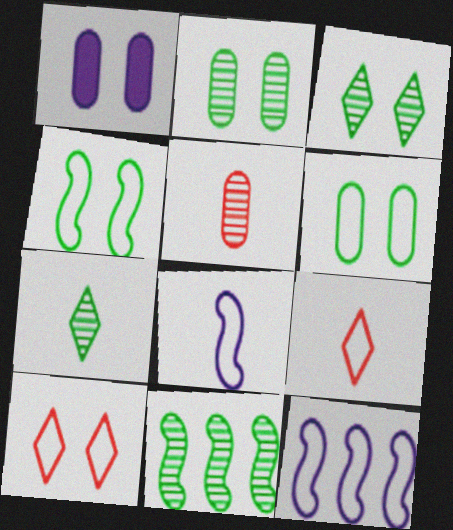[[1, 9, 11], 
[2, 7, 11], 
[6, 9, 12]]